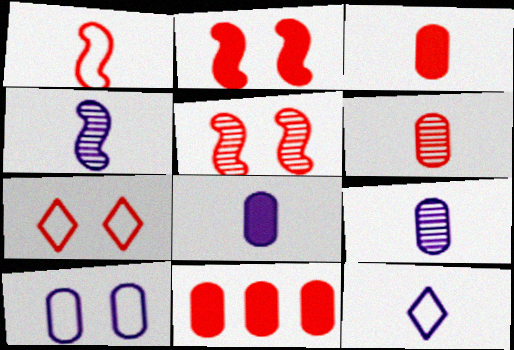[[4, 8, 12]]